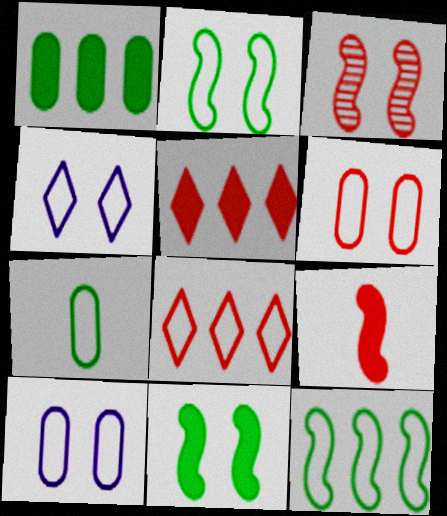[[2, 4, 6]]